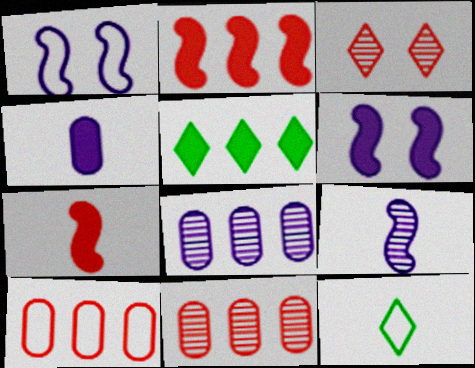[[1, 10, 12], 
[3, 7, 10], 
[6, 11, 12]]